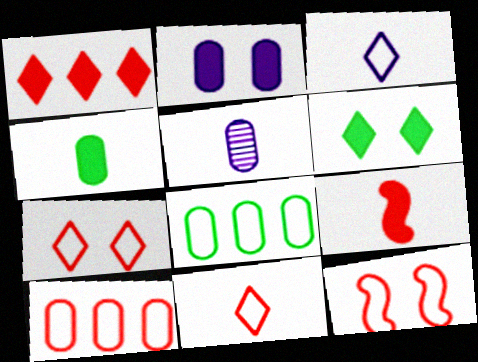[[3, 8, 12], 
[10, 11, 12]]